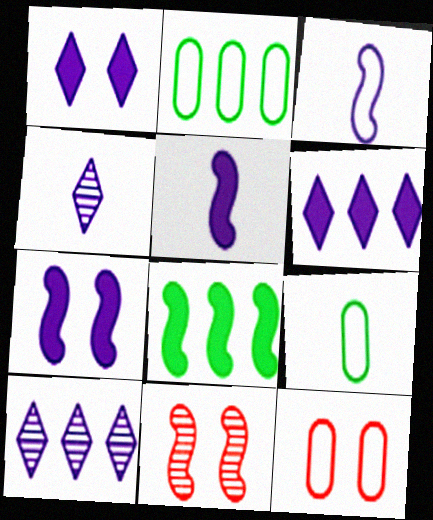[[3, 8, 11], 
[4, 8, 12], 
[6, 9, 11]]